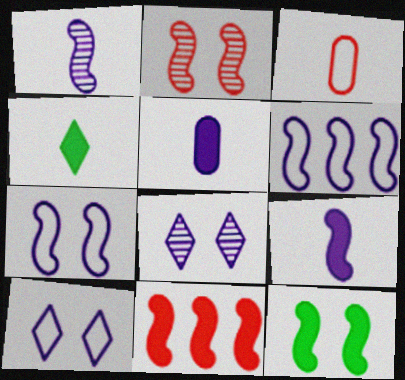[[1, 3, 4], 
[2, 7, 12], 
[5, 6, 8], 
[9, 11, 12]]